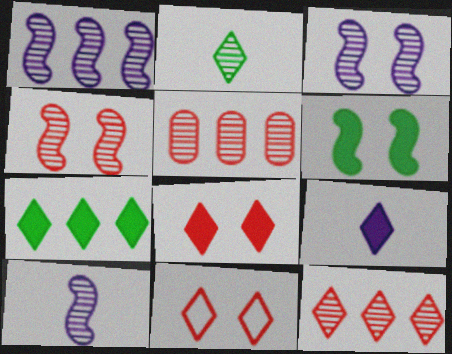[[1, 3, 10], 
[2, 3, 5], 
[7, 8, 9]]